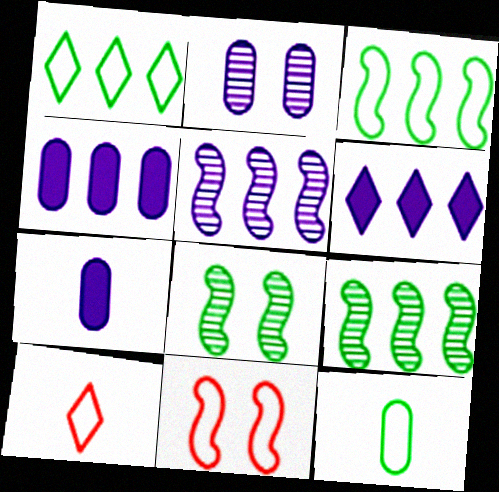[[4, 8, 10]]